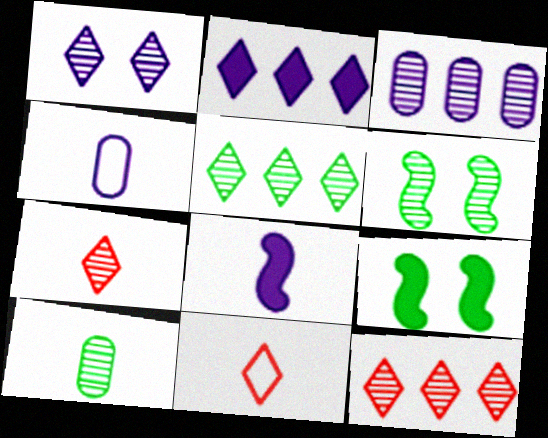[[1, 5, 7], 
[3, 6, 7], 
[3, 9, 11], 
[4, 9, 12], 
[5, 6, 10], 
[8, 10, 11]]